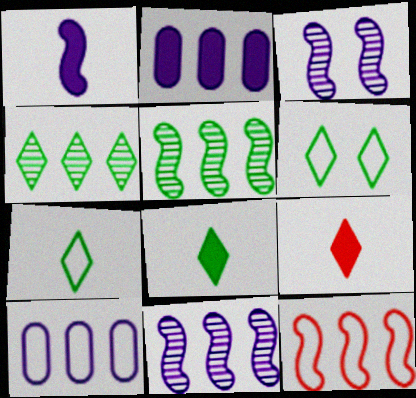[[2, 4, 12], 
[4, 6, 8]]